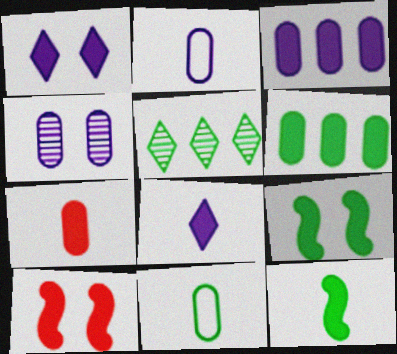[[2, 3, 4], 
[2, 5, 10], 
[5, 9, 11], 
[6, 8, 10], 
[7, 8, 12]]